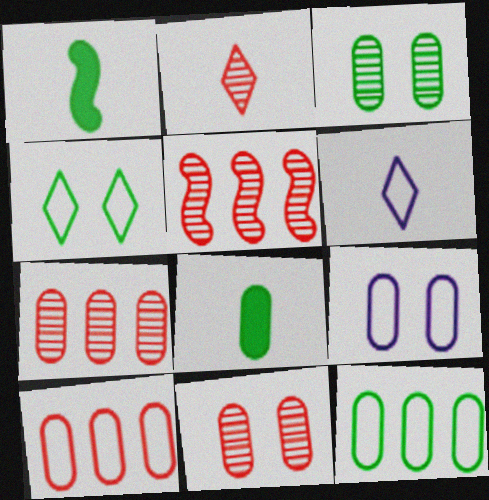[[2, 5, 11], 
[3, 8, 12], 
[7, 8, 9]]